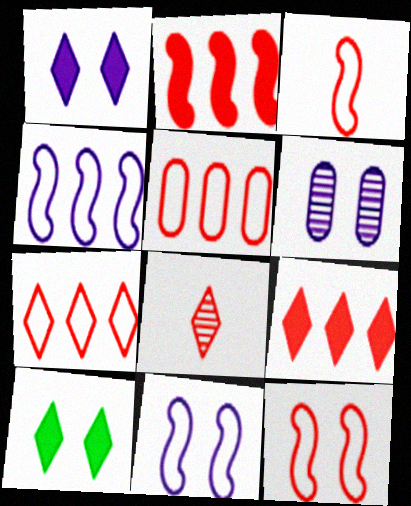[[1, 6, 11], 
[6, 10, 12]]